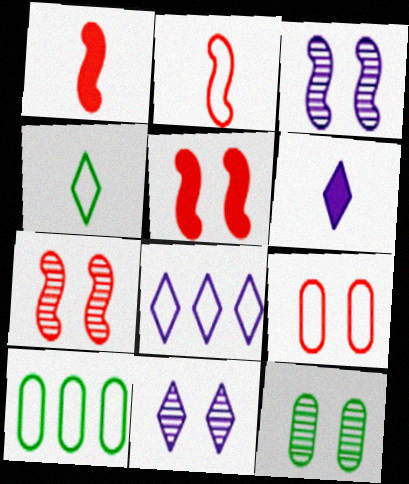[[1, 8, 12], 
[1, 10, 11], 
[6, 7, 10], 
[6, 8, 11], 
[7, 11, 12]]